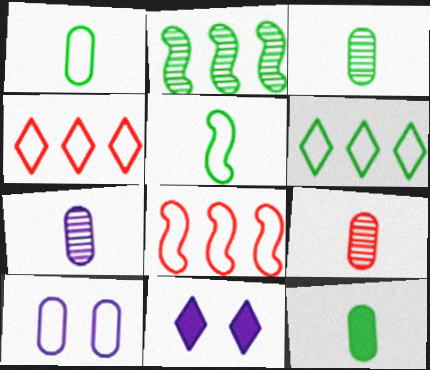[[1, 3, 12], 
[3, 7, 9], 
[3, 8, 11], 
[4, 5, 10]]